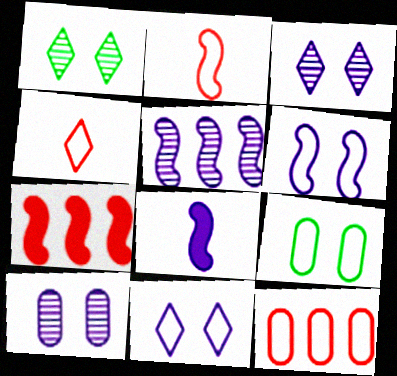[[1, 8, 12], 
[5, 6, 8]]